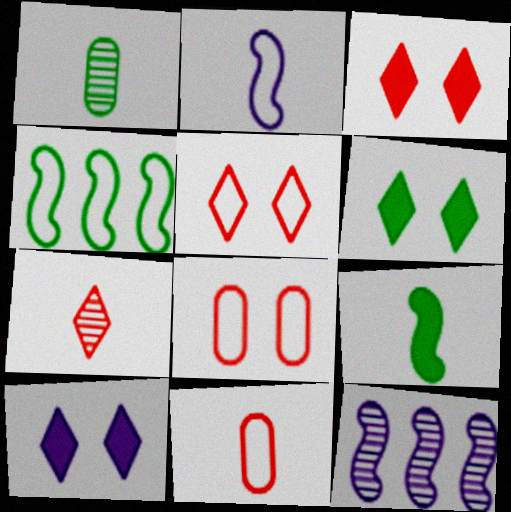[[1, 4, 6], 
[3, 6, 10], 
[6, 11, 12]]